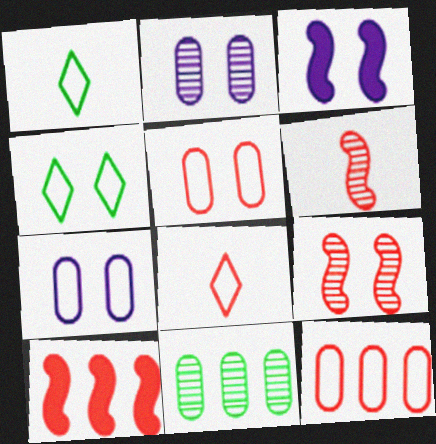[[1, 2, 10], 
[3, 8, 11]]